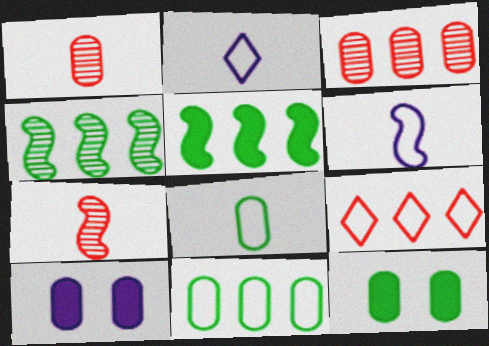[[1, 10, 11], 
[3, 8, 10]]